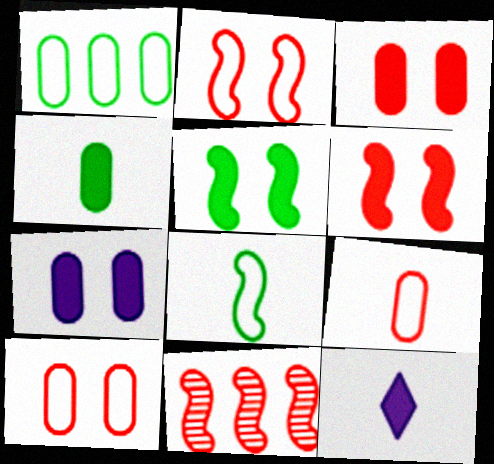[]